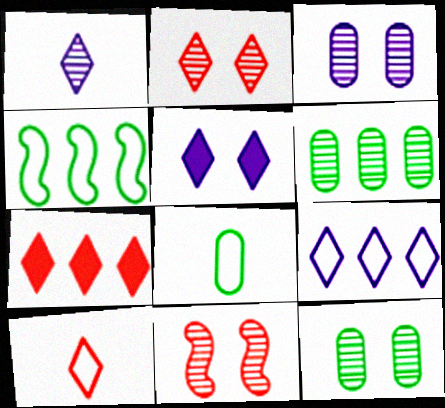[[1, 5, 9], 
[1, 6, 11], 
[2, 7, 10]]